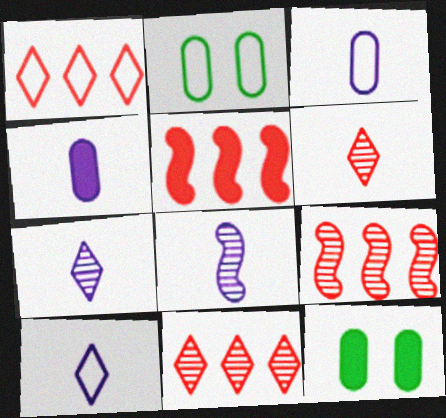[[1, 8, 12], 
[2, 5, 7], 
[4, 8, 10], 
[9, 10, 12]]